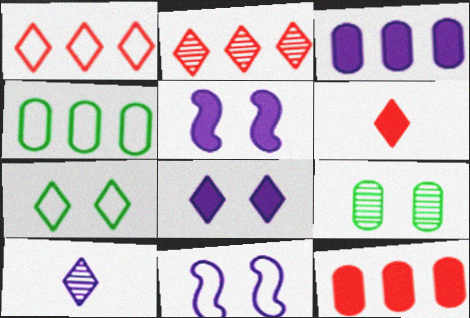[[3, 10, 11]]